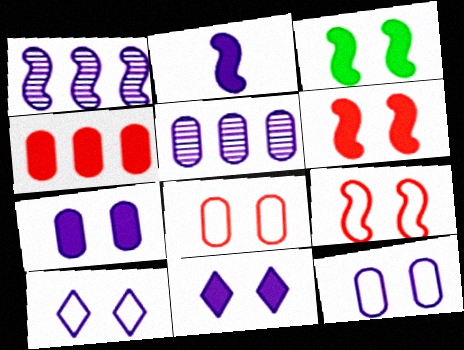[[2, 5, 10]]